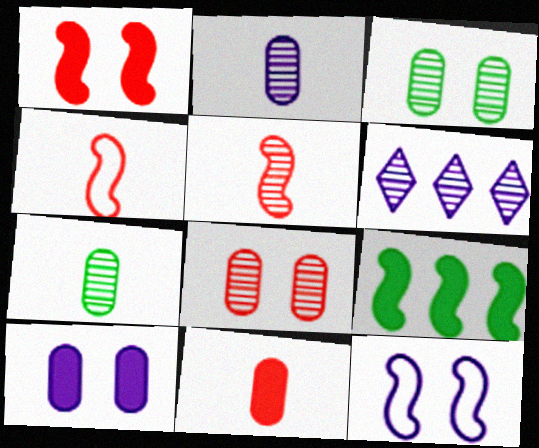[[3, 5, 6], 
[5, 9, 12]]